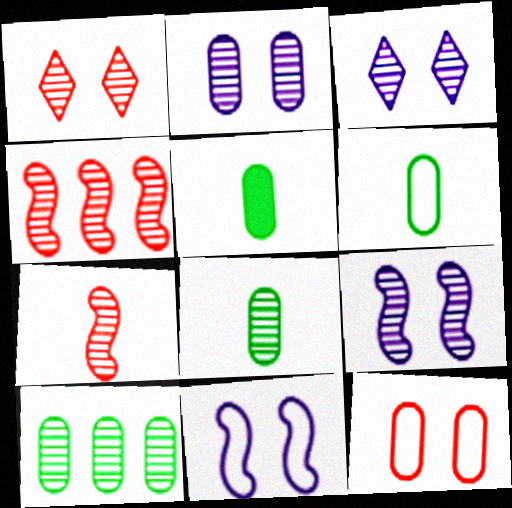[[2, 3, 9], 
[3, 4, 8], 
[3, 7, 10], 
[5, 6, 8]]